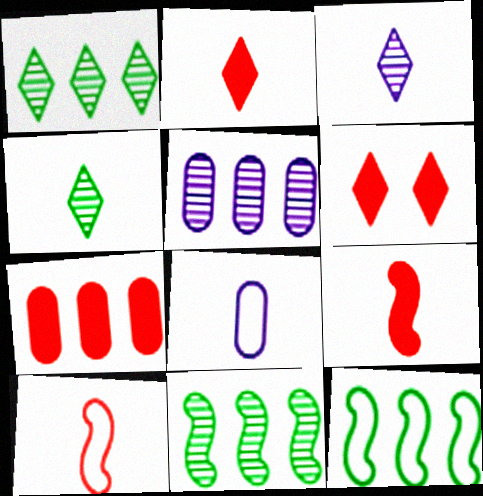[[4, 8, 9], 
[6, 7, 9], 
[6, 8, 11]]